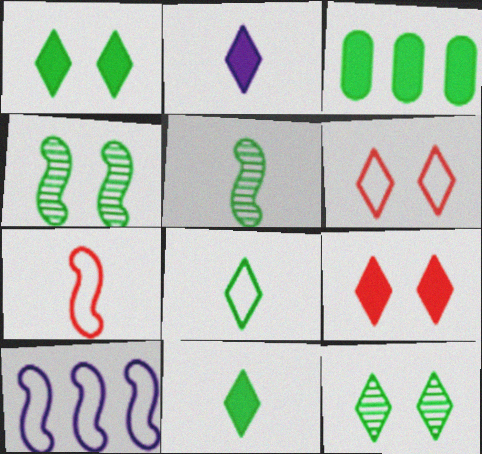[[3, 4, 8]]